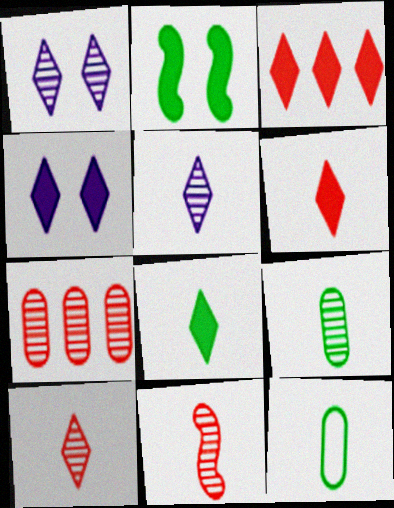[[3, 4, 8], 
[5, 9, 11]]